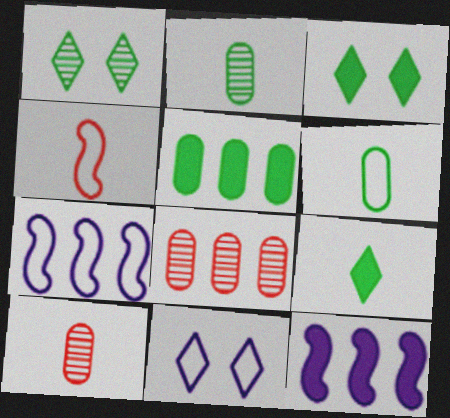[[3, 7, 10]]